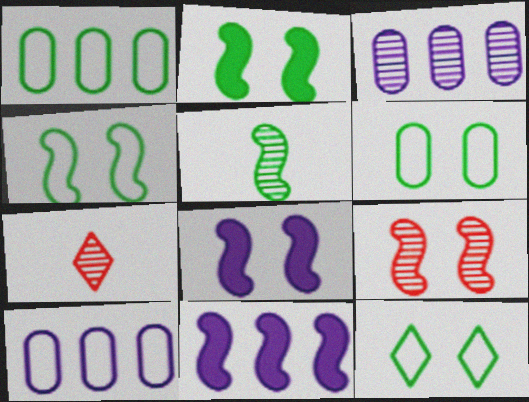[[1, 7, 8], 
[2, 7, 10], 
[4, 6, 12], 
[4, 8, 9], 
[6, 7, 11]]